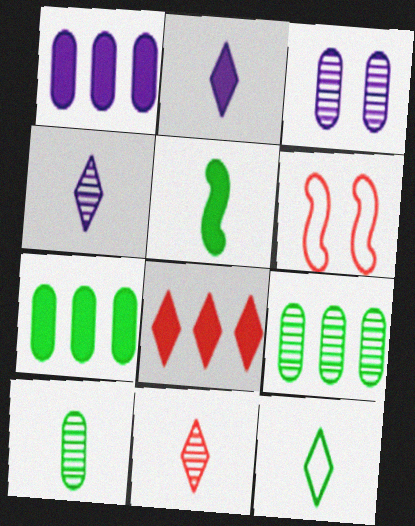[[2, 6, 9], 
[2, 11, 12], 
[4, 6, 7], 
[5, 10, 12]]